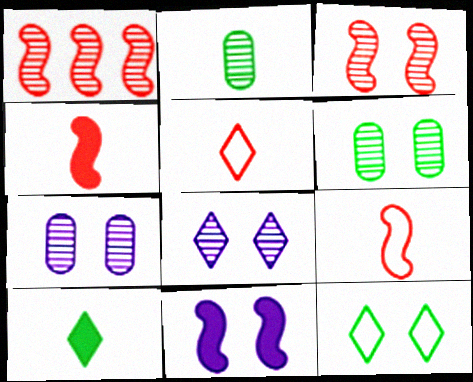[[1, 2, 8], 
[3, 6, 8]]